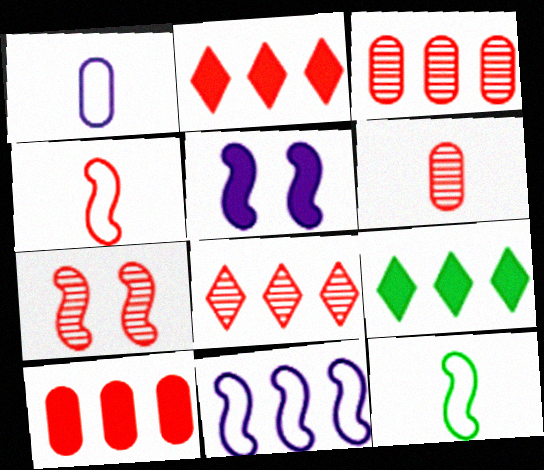[[1, 7, 9], 
[3, 9, 11], 
[6, 7, 8]]